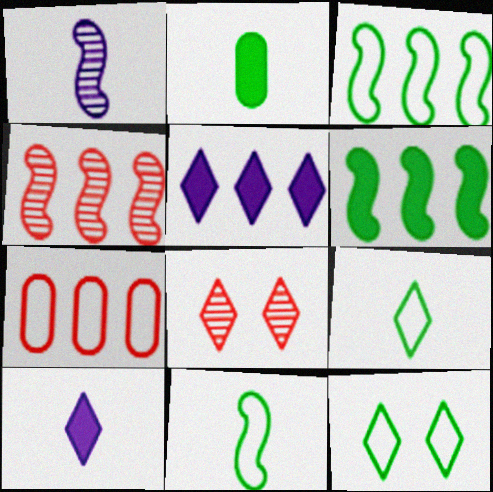[[5, 8, 9]]